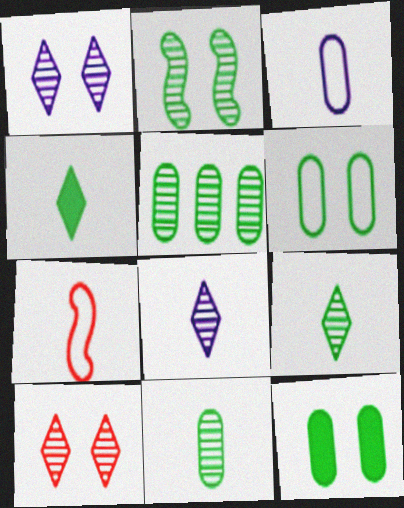[[2, 5, 9]]